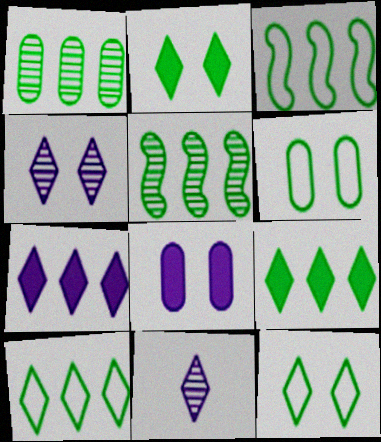[[1, 3, 9]]